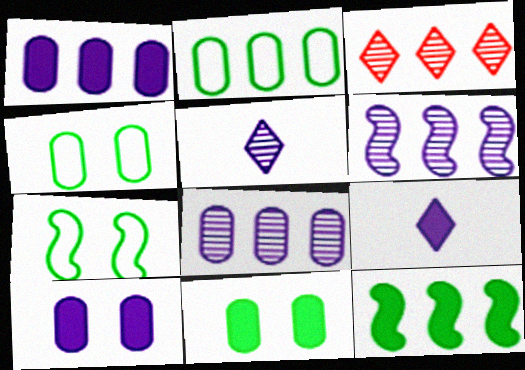[]